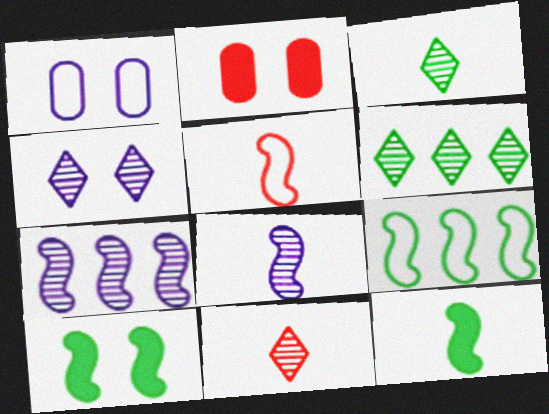[[4, 6, 11], 
[5, 7, 10], 
[5, 8, 12]]